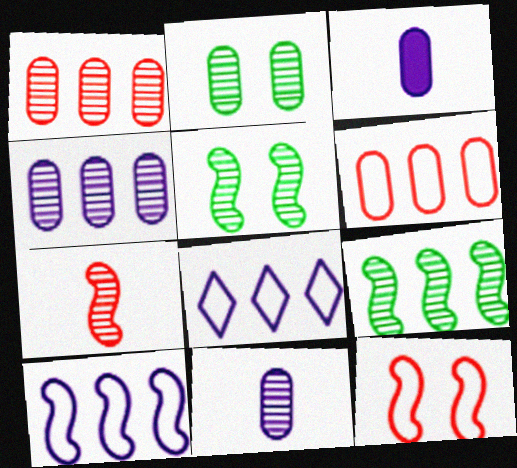[[1, 2, 11], 
[2, 3, 6]]